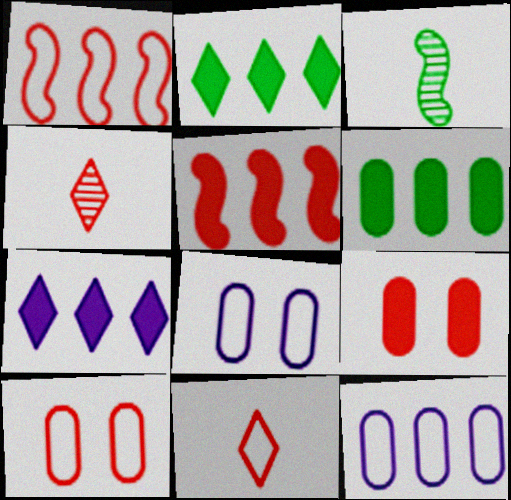[[1, 4, 9], 
[1, 10, 11], 
[3, 7, 10], 
[4, 5, 10], 
[5, 6, 7]]